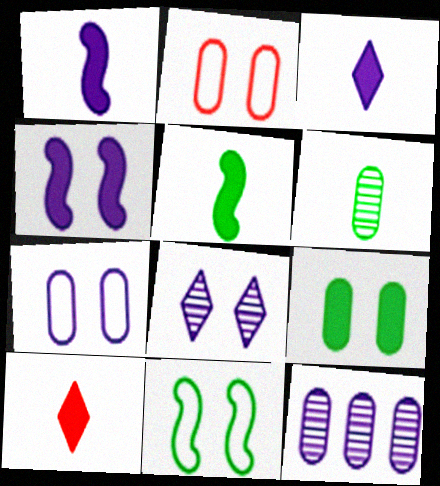[[4, 7, 8], 
[10, 11, 12]]